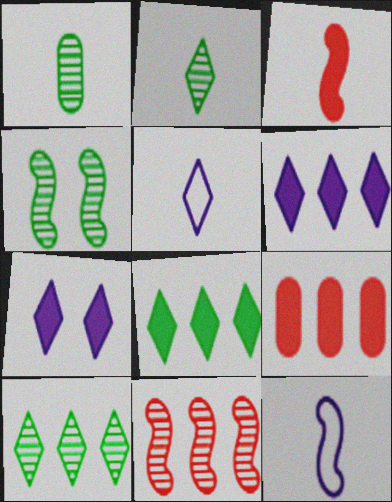[[1, 3, 5], 
[1, 4, 10], 
[4, 5, 9]]